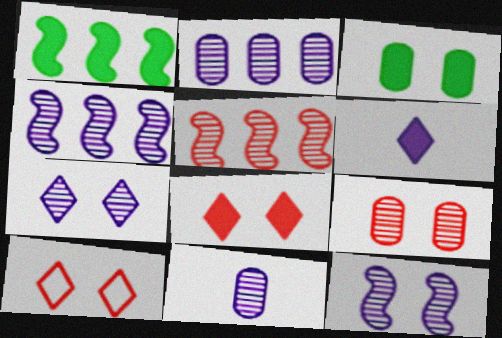[[1, 10, 11], 
[3, 10, 12], 
[4, 7, 11]]